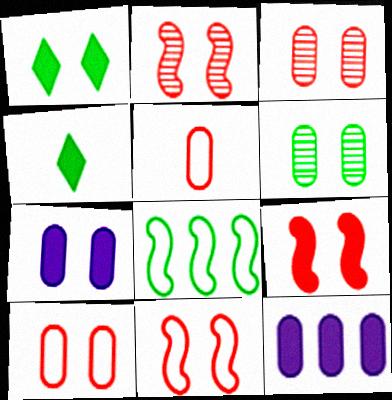[[1, 7, 9], 
[2, 9, 11], 
[4, 6, 8], 
[4, 9, 12], 
[5, 6, 12], 
[6, 7, 10]]